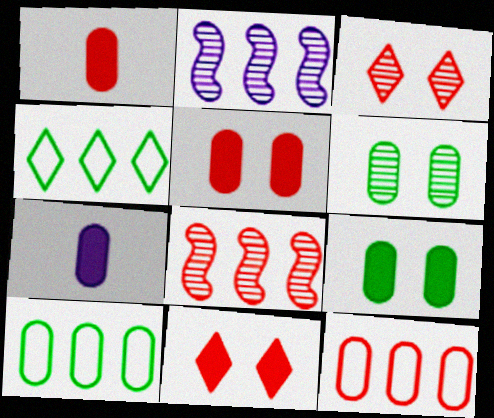[[6, 7, 12]]